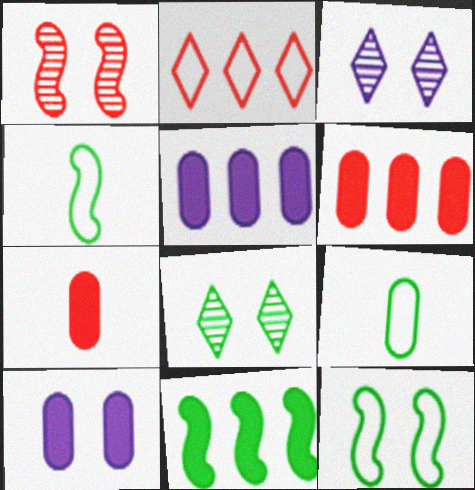[[1, 2, 7], 
[3, 4, 6], 
[8, 9, 11]]